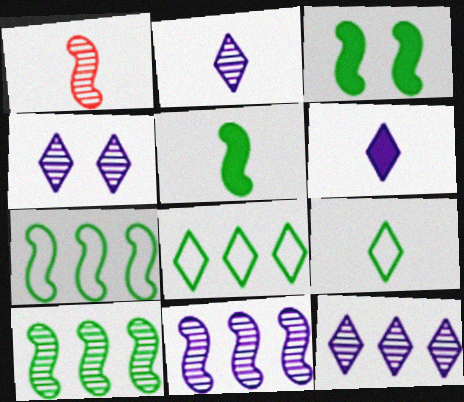[[2, 4, 12]]